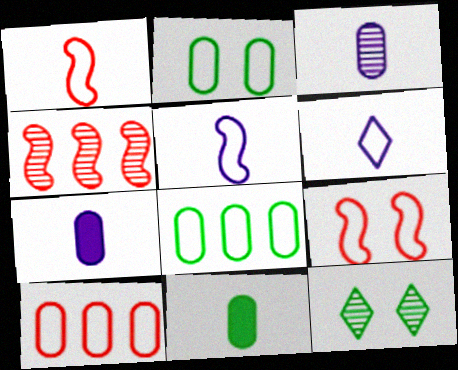[[3, 4, 12], 
[6, 8, 9]]